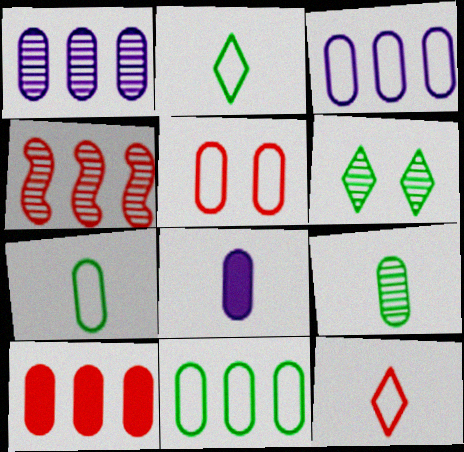[[1, 10, 11], 
[3, 5, 7]]